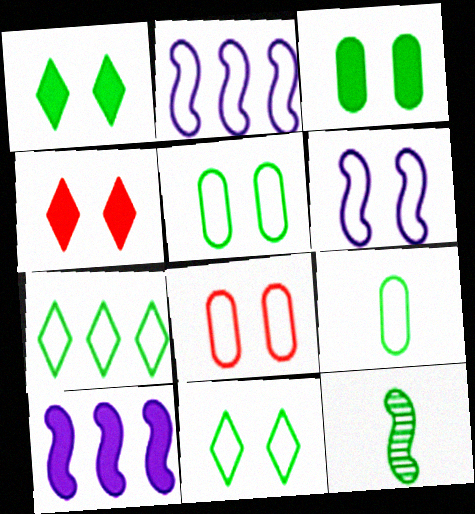[[3, 7, 12], 
[6, 8, 11]]